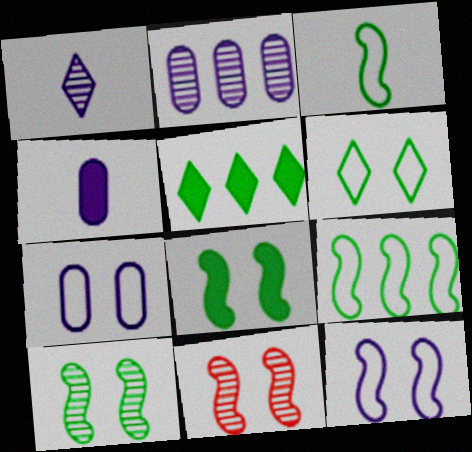[[2, 4, 7], 
[8, 11, 12]]